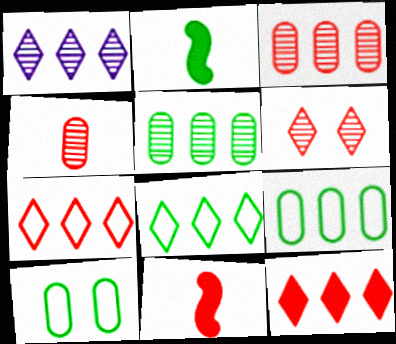[[1, 8, 12], 
[1, 10, 11]]